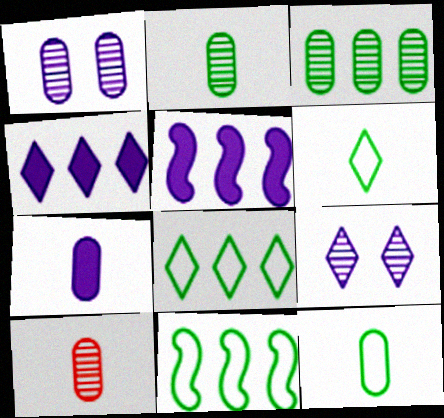[[1, 3, 10], 
[7, 10, 12]]